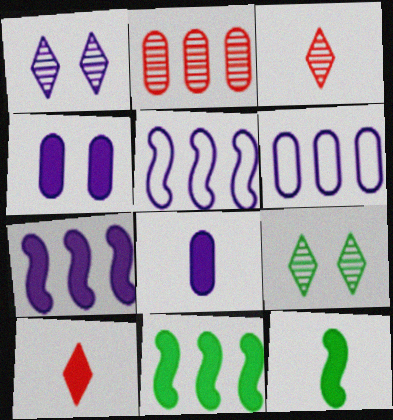[[1, 5, 8], 
[4, 10, 11], 
[8, 10, 12]]